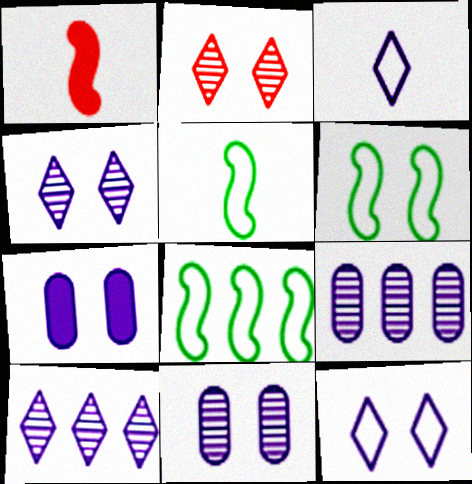[[2, 6, 7], 
[5, 6, 8]]